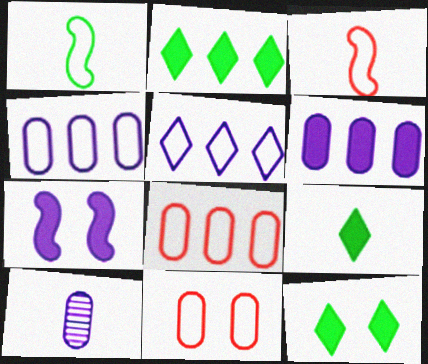[[1, 5, 11], 
[2, 9, 12], 
[3, 9, 10], 
[5, 7, 10]]